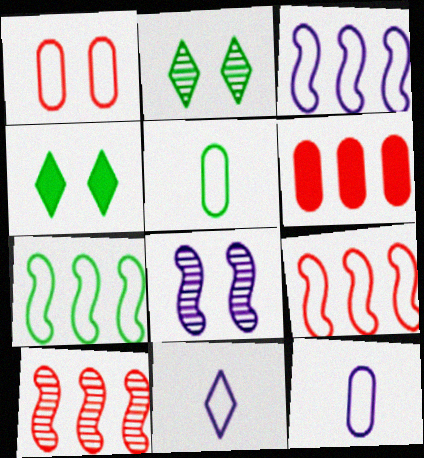[[1, 4, 8], 
[1, 7, 11], 
[3, 7, 9], 
[4, 10, 12]]